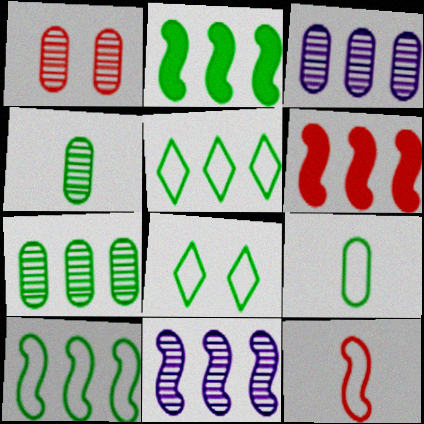[[1, 3, 4], 
[2, 4, 8], 
[2, 5, 7], 
[3, 5, 6], 
[6, 10, 11], 
[8, 9, 10]]